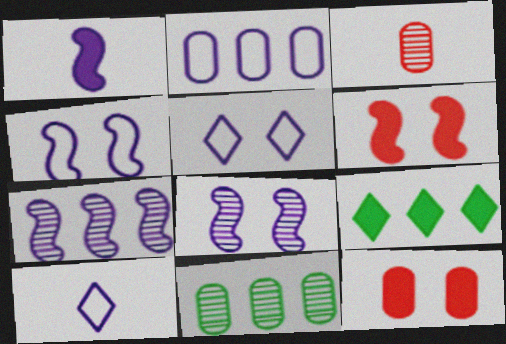[[1, 4, 7], 
[1, 9, 12], 
[2, 4, 10], 
[3, 4, 9], 
[6, 10, 11]]